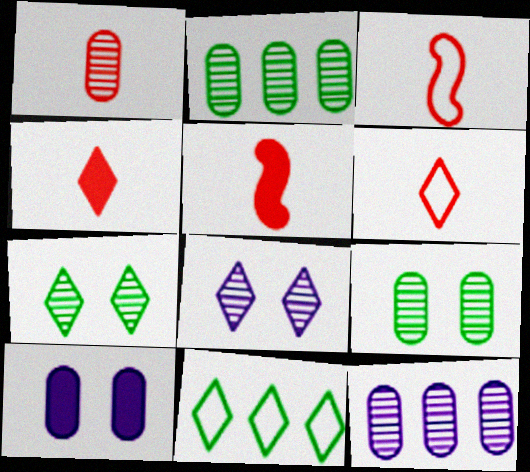[[1, 3, 4], 
[1, 5, 6], 
[1, 9, 12], 
[4, 8, 11]]